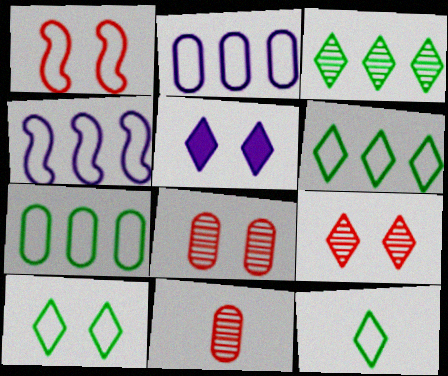[[1, 2, 12], 
[5, 9, 10], 
[6, 10, 12]]